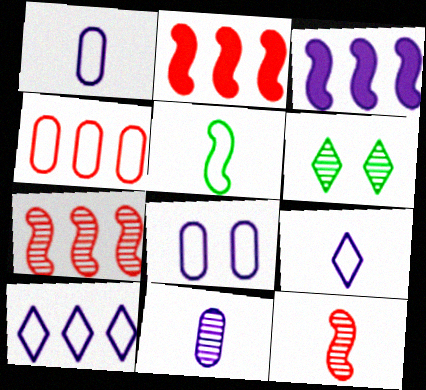[[1, 2, 6], 
[6, 7, 11]]